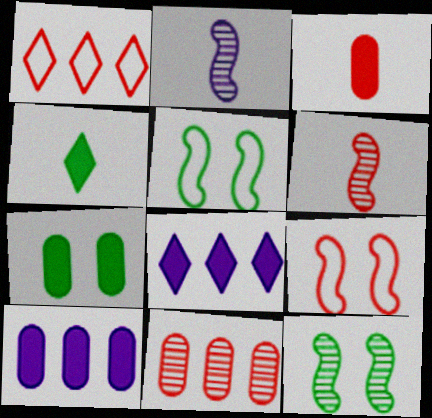[[1, 2, 7], 
[3, 7, 10]]